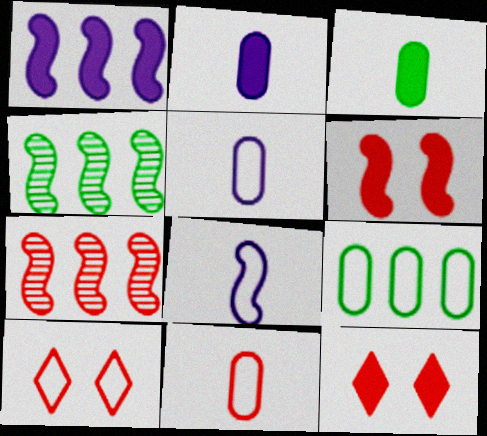[[1, 3, 12], 
[2, 4, 10], 
[4, 5, 12], 
[4, 6, 8], 
[7, 11, 12], 
[8, 9, 10]]